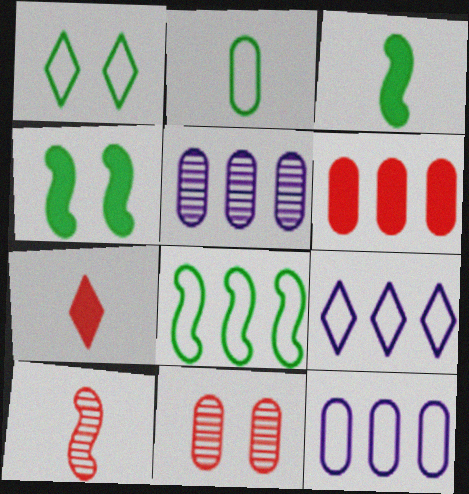[[1, 2, 8], 
[3, 9, 11]]